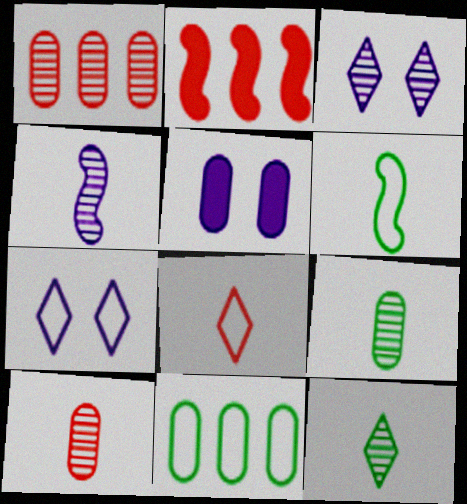[[2, 7, 9], 
[4, 10, 12], 
[5, 10, 11]]